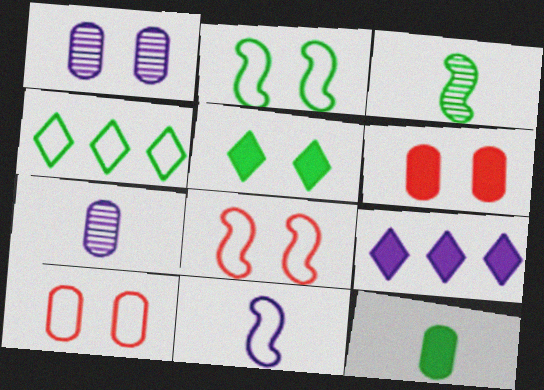[[1, 5, 8], 
[1, 9, 11], 
[3, 9, 10], 
[4, 10, 11]]